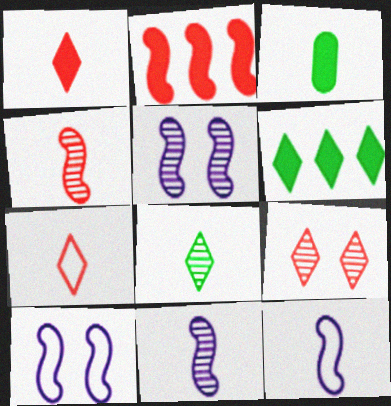[[3, 7, 11]]